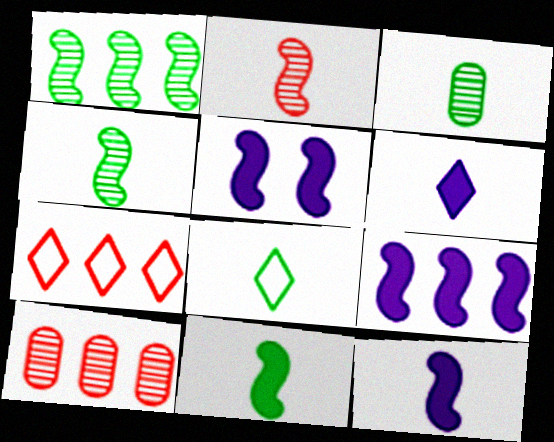[[3, 5, 7], 
[3, 8, 11], 
[5, 8, 10], 
[5, 9, 12]]